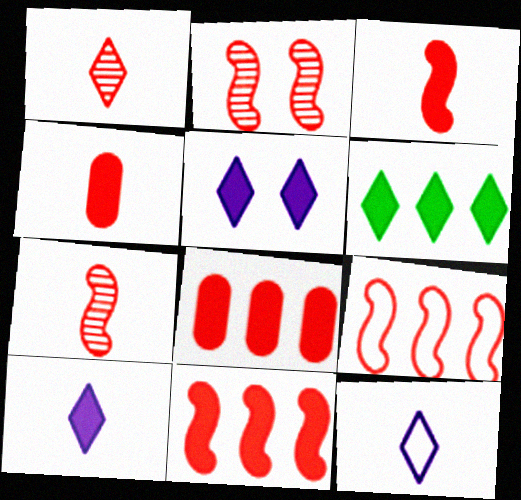[[2, 3, 9]]